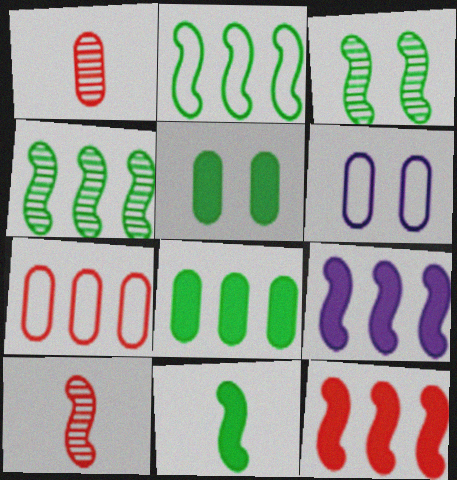[[1, 6, 8], 
[2, 3, 11]]